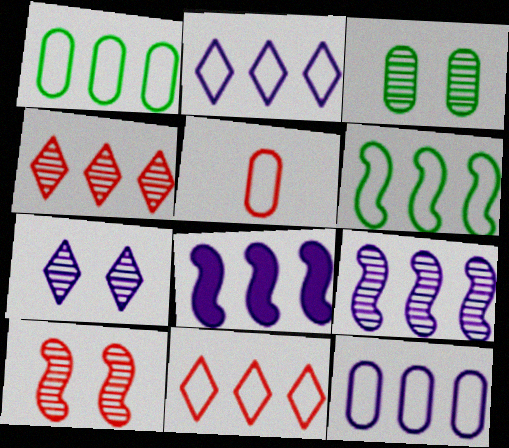[[1, 4, 8], 
[3, 7, 10], 
[6, 11, 12]]